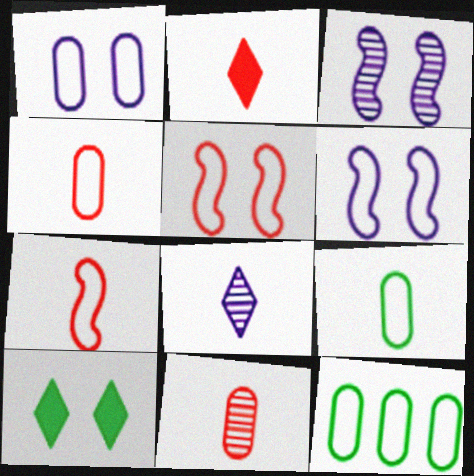[[1, 4, 12], 
[2, 3, 12], 
[2, 7, 11]]